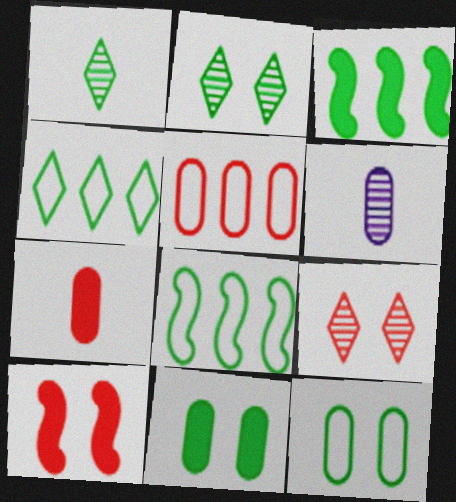[[1, 3, 12], 
[1, 8, 11], 
[4, 6, 10], 
[5, 6, 11]]